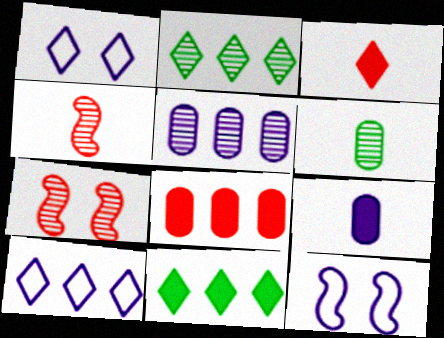[[1, 2, 3]]